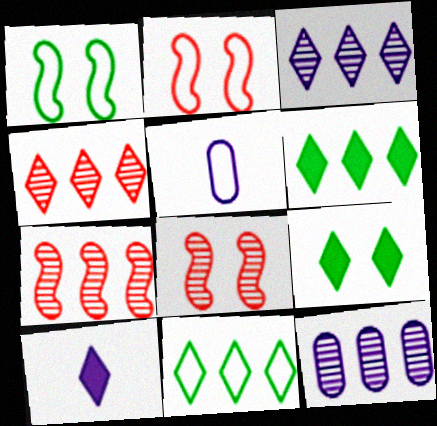[[2, 5, 11], 
[5, 6, 8], 
[5, 7, 9]]